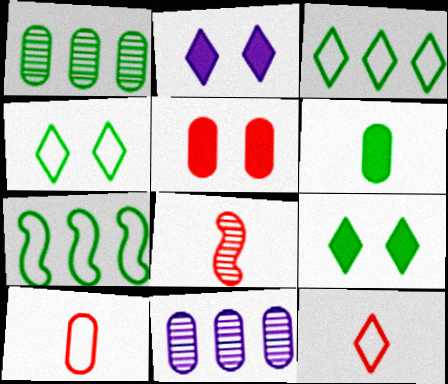[]